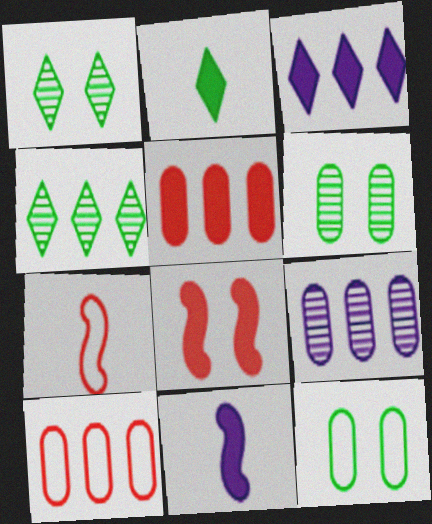[[1, 10, 11], 
[3, 6, 7]]